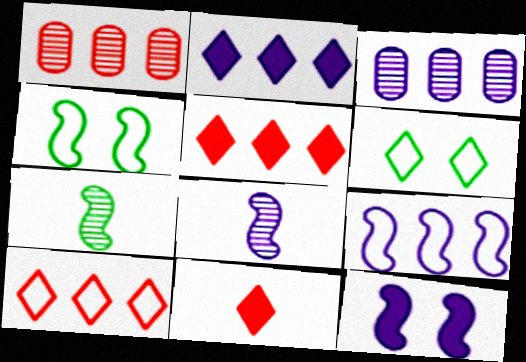[[2, 3, 9], 
[3, 4, 11], 
[8, 9, 12]]